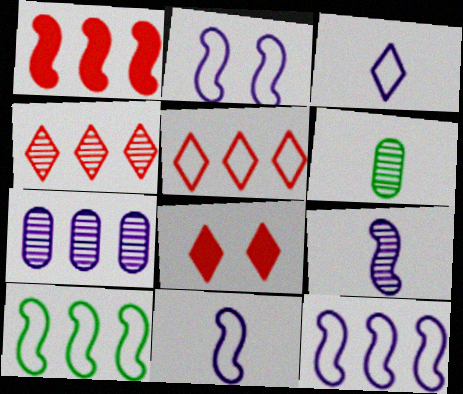[[2, 11, 12], 
[6, 8, 12]]